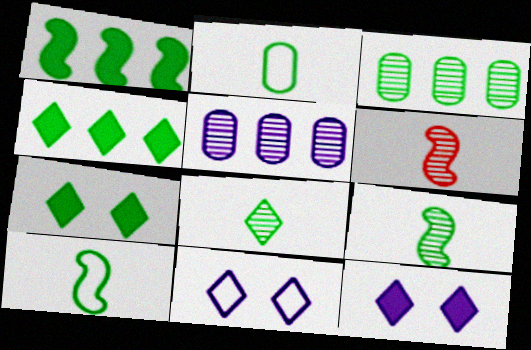[[3, 7, 10]]